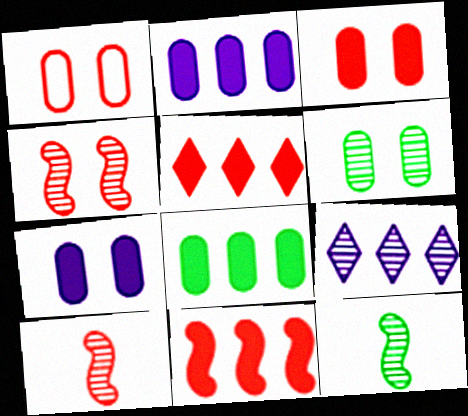[[1, 5, 10], 
[1, 6, 7], 
[6, 9, 10]]